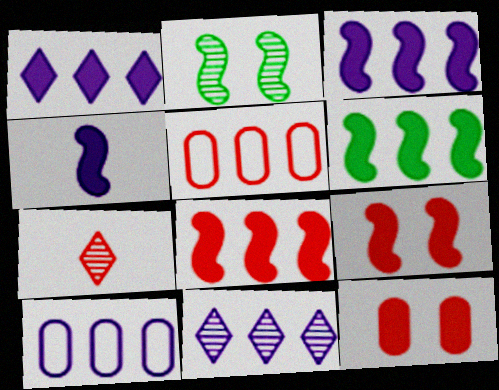[[3, 6, 8], 
[3, 10, 11], 
[4, 6, 9], 
[5, 6, 11], 
[5, 7, 9]]